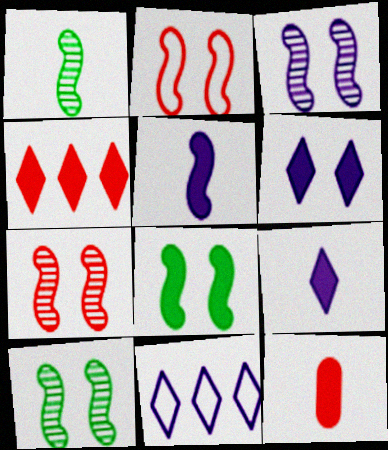[[2, 3, 8], 
[3, 7, 10], 
[10, 11, 12]]